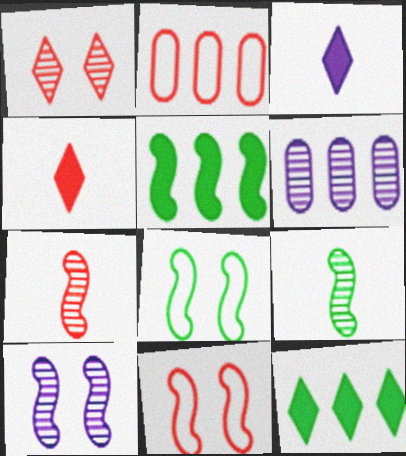[[1, 6, 9], 
[4, 6, 8], 
[5, 8, 9]]